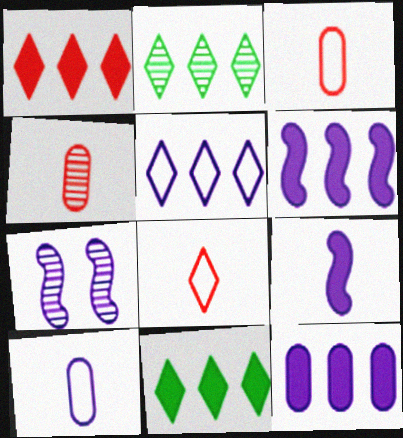[[1, 2, 5], 
[2, 4, 7], 
[3, 7, 11]]